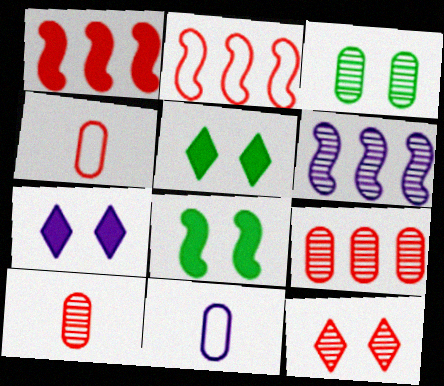[[1, 4, 12], 
[4, 5, 6], 
[6, 7, 11]]